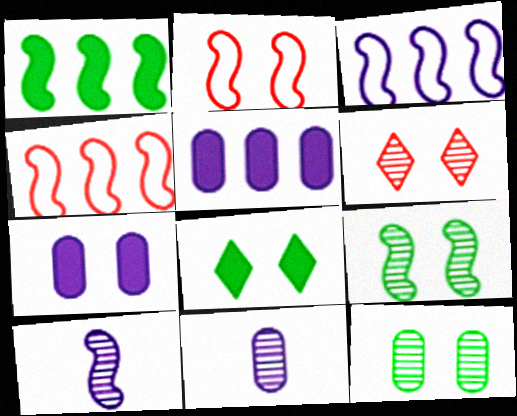[[1, 2, 10], 
[4, 8, 11]]